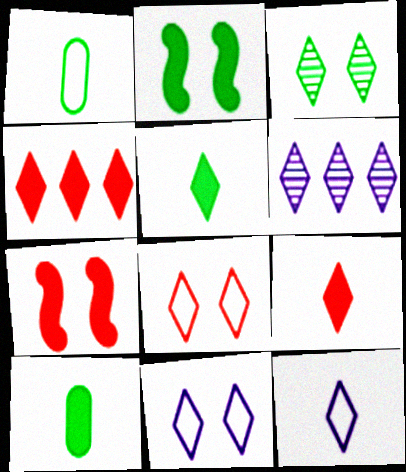[[1, 6, 7], 
[3, 4, 12], 
[5, 6, 8]]